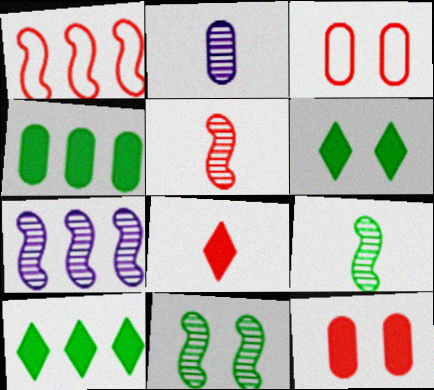[[1, 2, 6], 
[2, 3, 4], 
[5, 7, 11]]